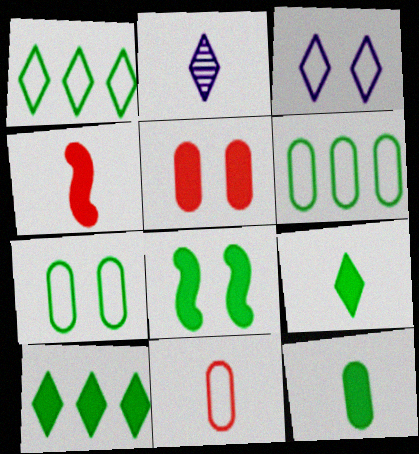[[8, 10, 12]]